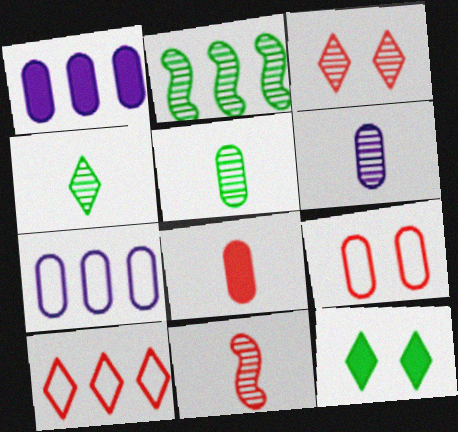[[1, 2, 10], 
[1, 5, 9], 
[2, 3, 6], 
[4, 6, 11], 
[7, 11, 12]]